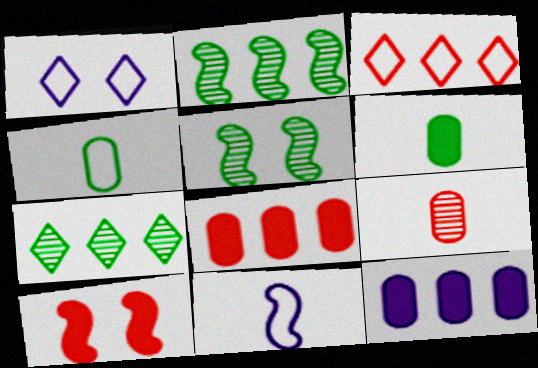[[2, 3, 12], 
[2, 10, 11], 
[3, 9, 10]]